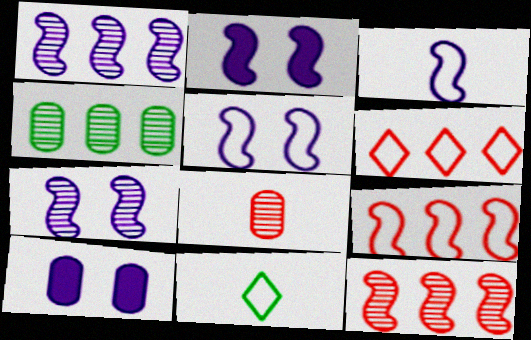[[1, 2, 3], 
[2, 5, 7], 
[10, 11, 12]]